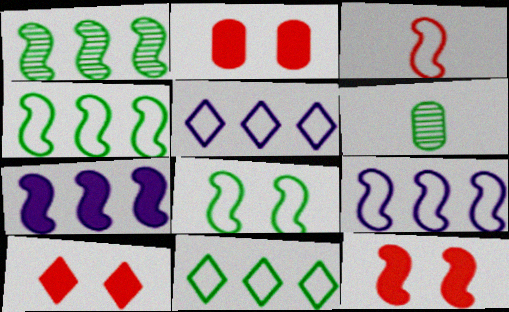[[2, 10, 12], 
[3, 8, 9], 
[5, 6, 12], 
[6, 9, 10]]